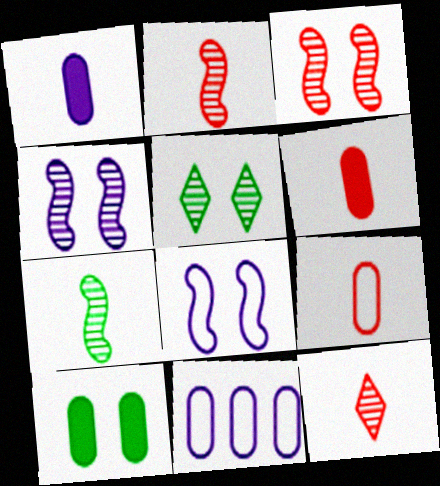[]